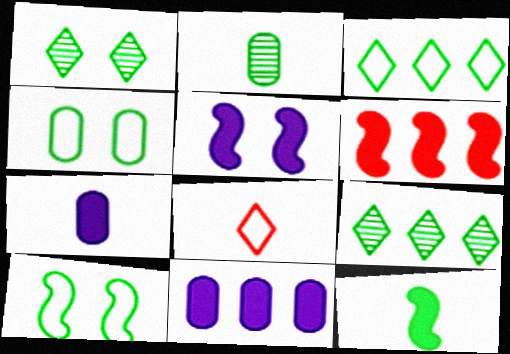[[4, 9, 12], 
[5, 6, 12]]